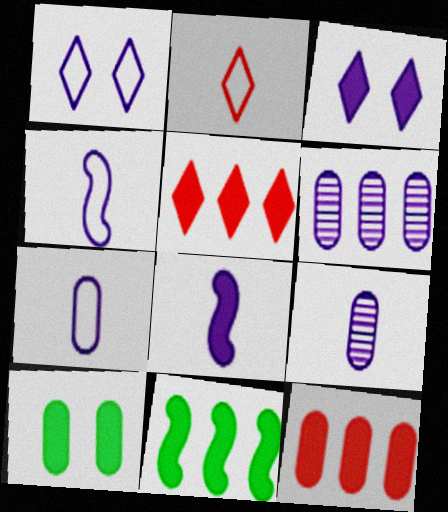[[1, 6, 8], 
[3, 4, 6], 
[5, 8, 10]]